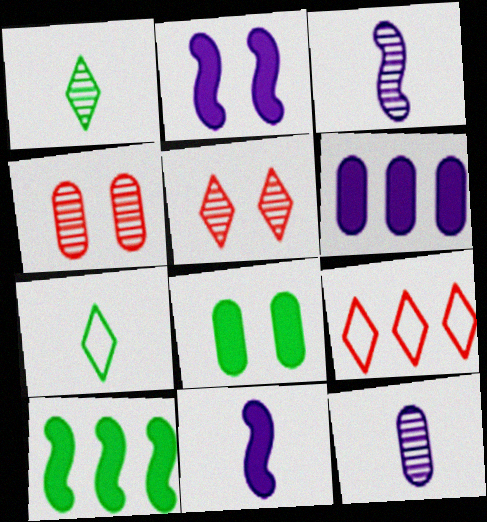[[3, 8, 9]]